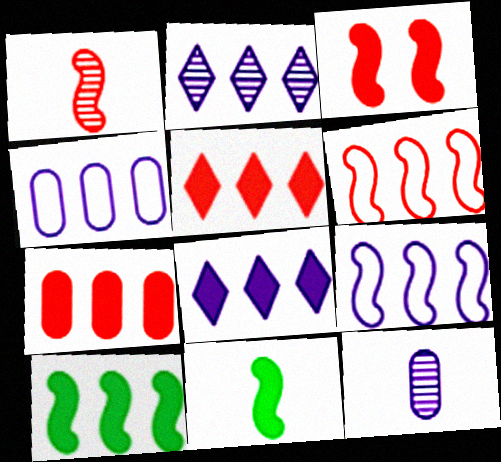[[1, 3, 6], 
[7, 8, 10]]